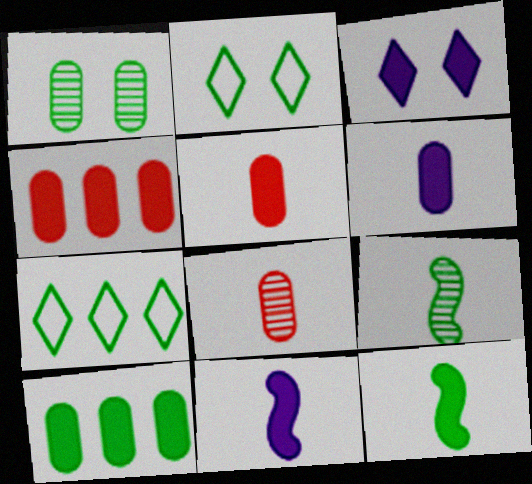[[1, 7, 12], 
[2, 9, 10], 
[3, 4, 12]]